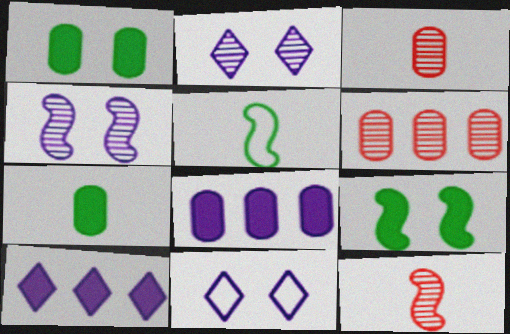[]